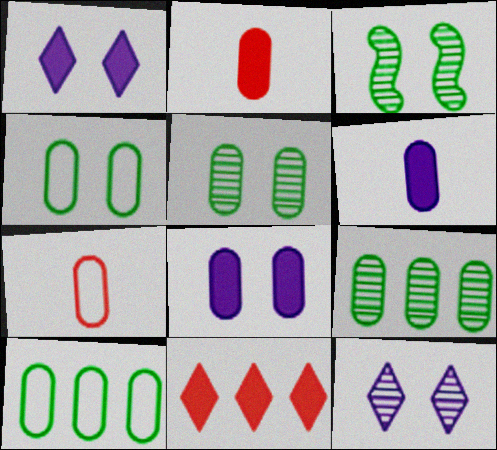[[7, 8, 9]]